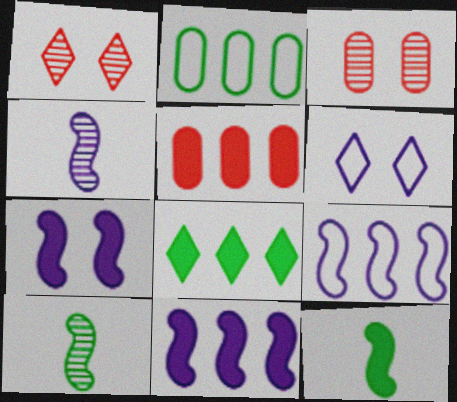[[4, 7, 9], 
[5, 6, 10], 
[5, 8, 11]]